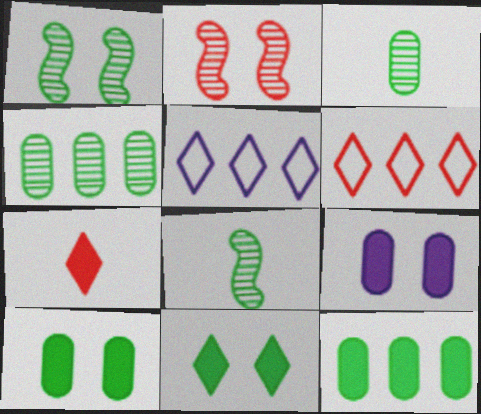[[6, 8, 9]]